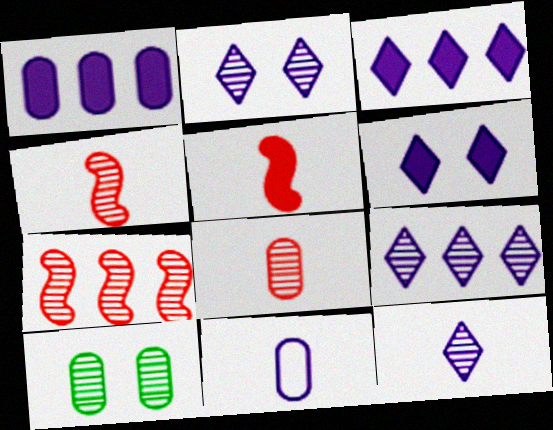[[2, 9, 12], 
[4, 9, 10], 
[7, 10, 12]]